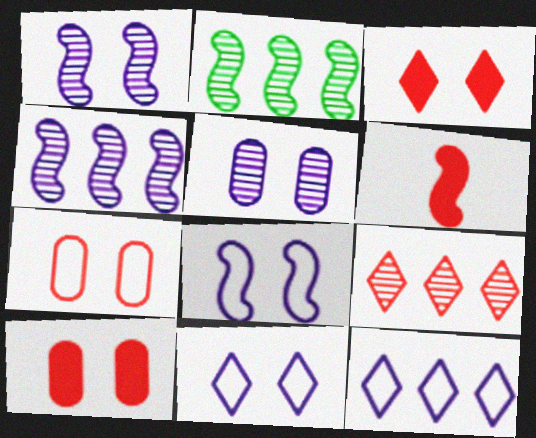[[2, 6, 8], 
[6, 7, 9]]